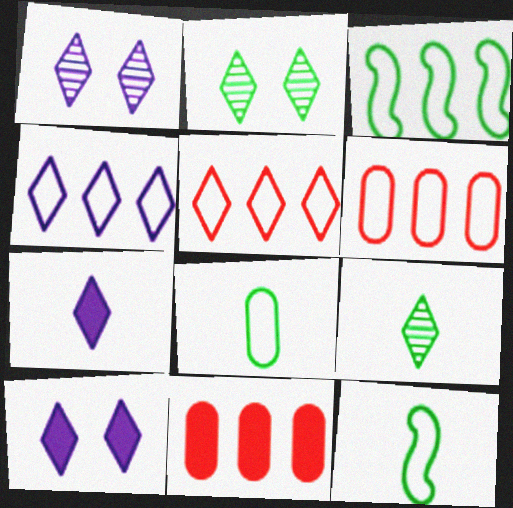[[1, 4, 7], 
[1, 11, 12], 
[2, 5, 7], 
[3, 4, 6], 
[5, 9, 10]]